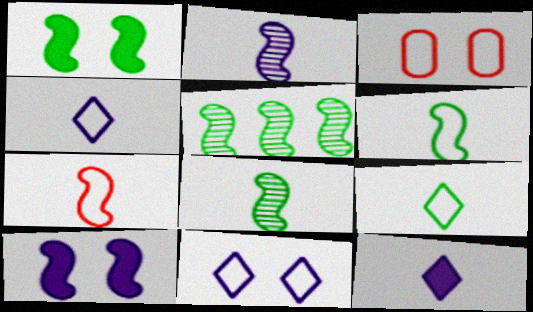[[1, 5, 6], 
[3, 5, 12], 
[5, 7, 10]]